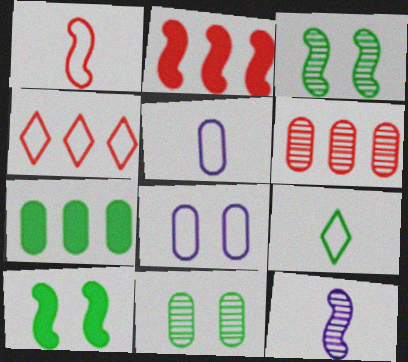[[1, 5, 9], 
[2, 4, 6], 
[3, 7, 9]]